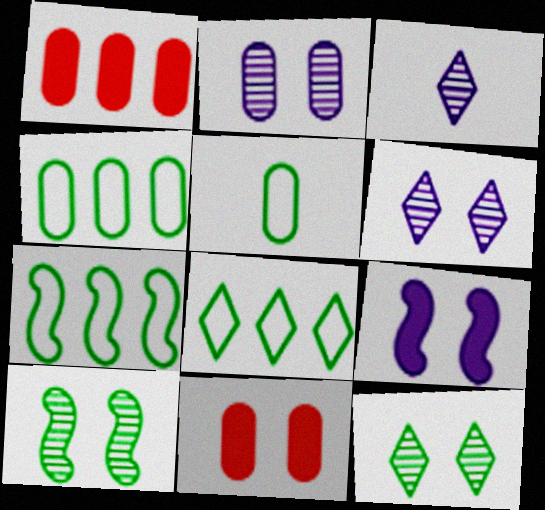[[1, 2, 5], 
[3, 7, 11], 
[4, 7, 8]]